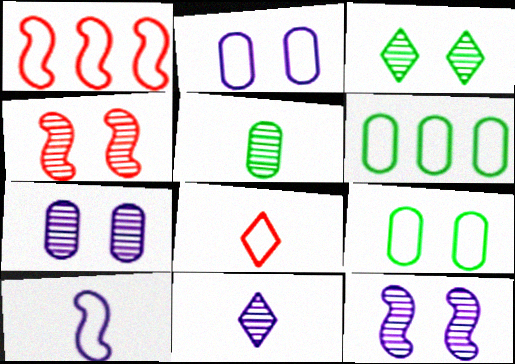[[3, 4, 7]]